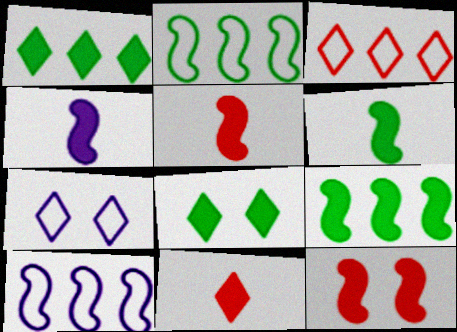[[4, 5, 6], 
[4, 9, 12]]